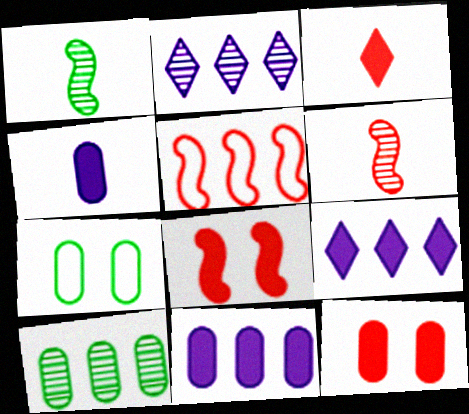[[5, 6, 8], 
[5, 9, 10], 
[6, 7, 9]]